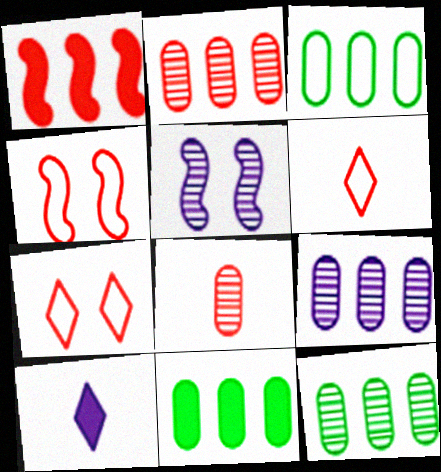[[1, 7, 8], 
[2, 9, 12], 
[3, 11, 12], 
[4, 10, 12], 
[5, 6, 11]]